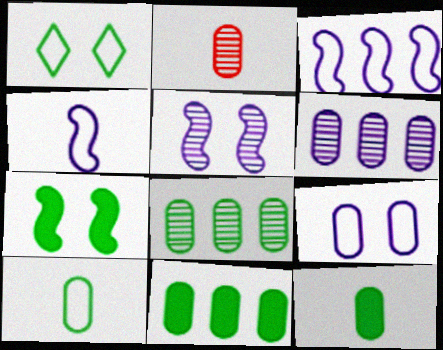[[2, 9, 11]]